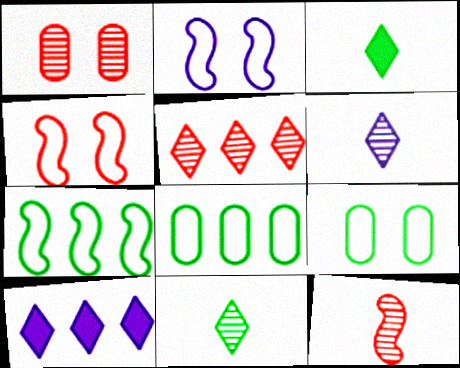[[1, 5, 12], 
[9, 10, 12]]